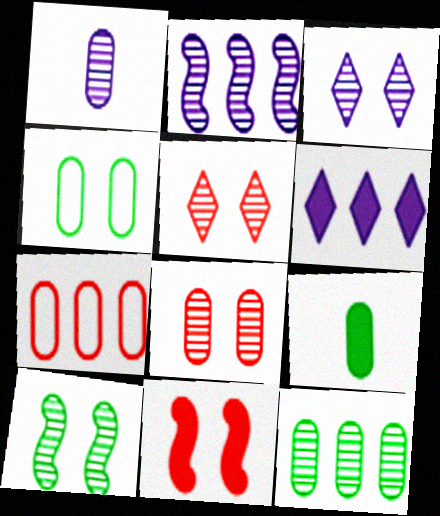[[1, 2, 3], 
[1, 8, 12], 
[3, 4, 11], 
[3, 8, 10], 
[4, 9, 12], 
[6, 9, 11]]